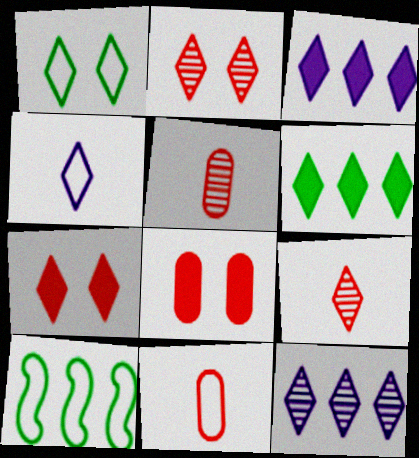[[1, 3, 9], 
[2, 4, 6]]